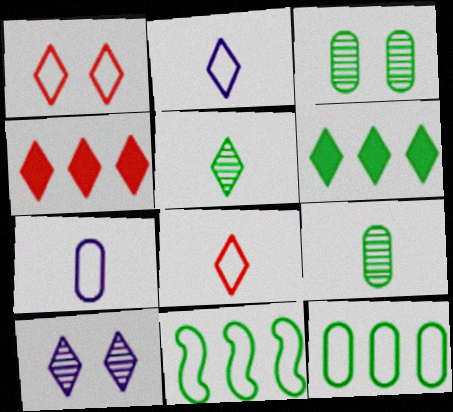[[1, 7, 11], 
[6, 8, 10]]